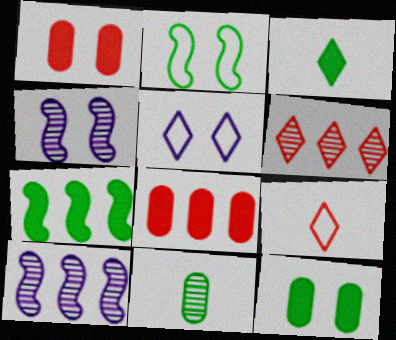[[3, 5, 6], 
[3, 7, 12], 
[4, 6, 11], 
[9, 10, 12]]